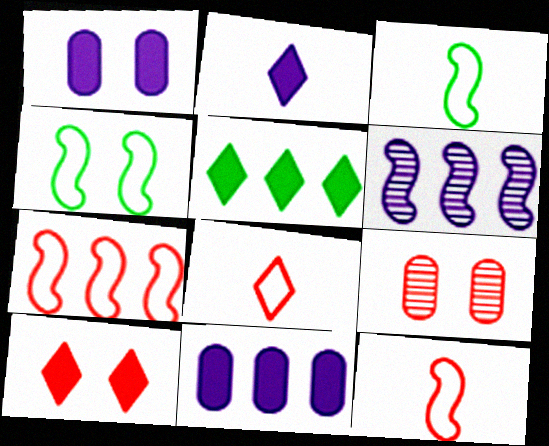[[2, 5, 10]]